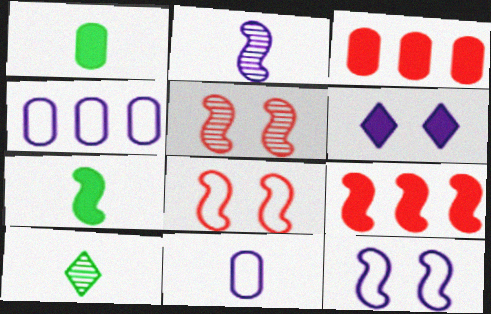[[1, 6, 9], 
[2, 4, 6], 
[3, 6, 7], 
[3, 10, 12]]